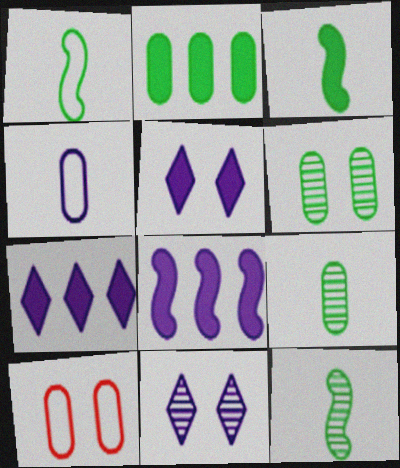[[1, 3, 12], 
[4, 8, 11], 
[7, 10, 12]]